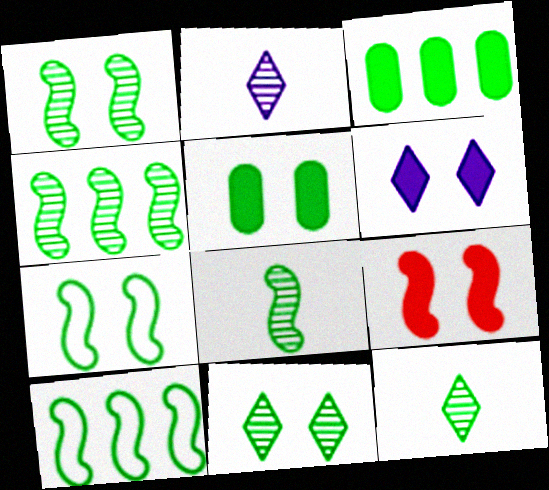[[1, 4, 8], 
[3, 7, 12], 
[5, 6, 9], 
[5, 7, 11], 
[5, 10, 12]]